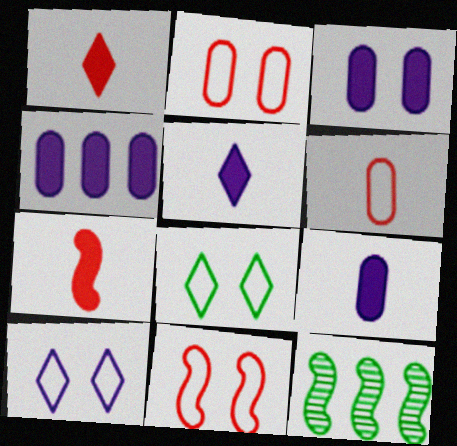[[2, 5, 12], 
[3, 4, 9]]